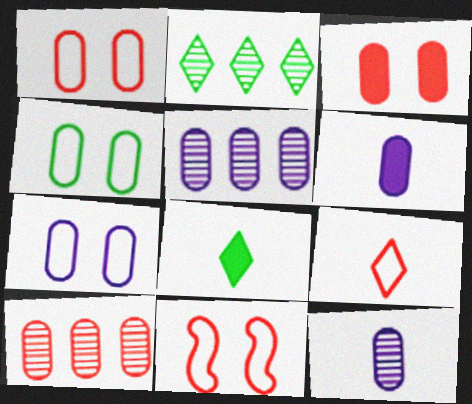[[1, 4, 7], 
[2, 6, 11], 
[4, 6, 10], 
[5, 6, 7], 
[5, 8, 11]]